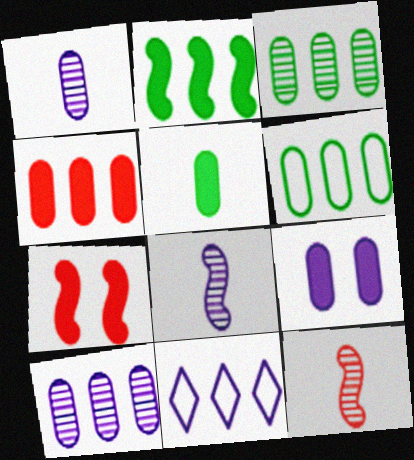[[4, 5, 9], 
[4, 6, 10], 
[8, 9, 11]]